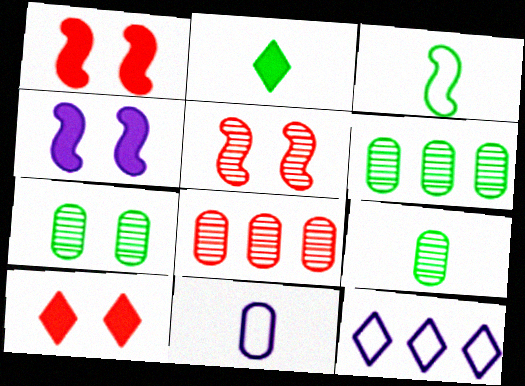[[1, 9, 12], 
[2, 3, 9], 
[6, 7, 9]]